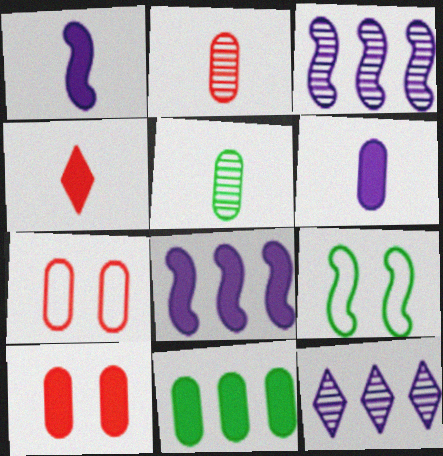[[6, 10, 11]]